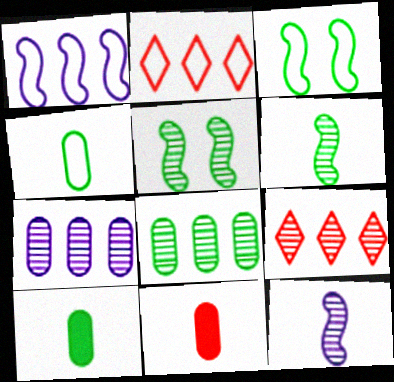[]